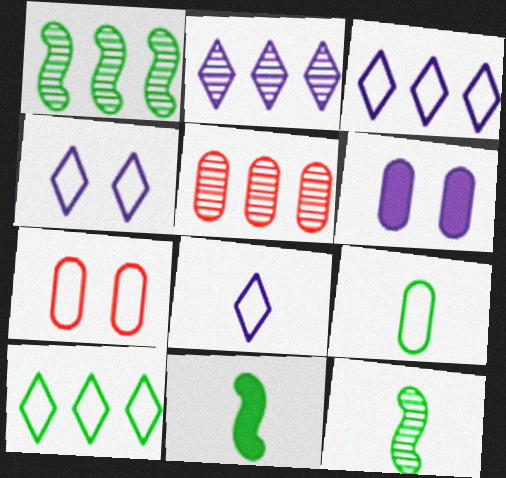[[1, 2, 5], 
[2, 7, 11], 
[3, 4, 8], 
[4, 5, 11], 
[5, 6, 9]]